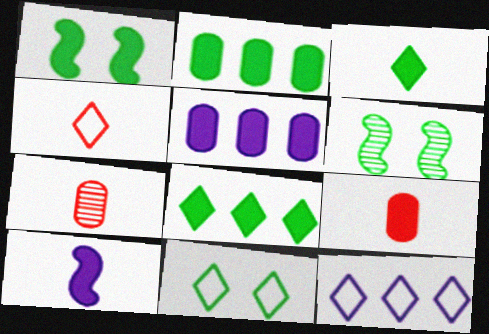[[1, 2, 3], 
[1, 7, 12], 
[3, 9, 10], 
[4, 5, 6], 
[4, 11, 12], 
[6, 9, 12]]